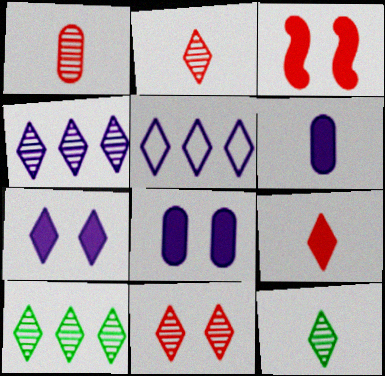[[4, 11, 12]]